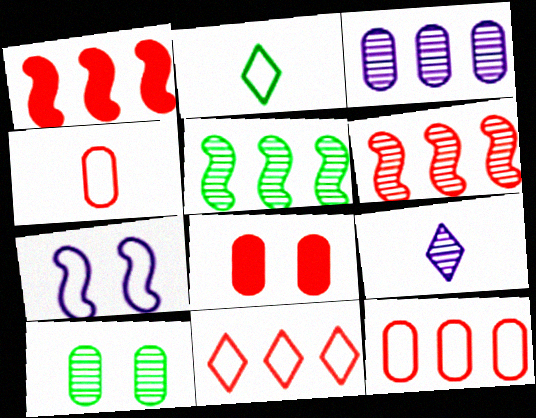[[2, 7, 12], 
[6, 9, 10]]